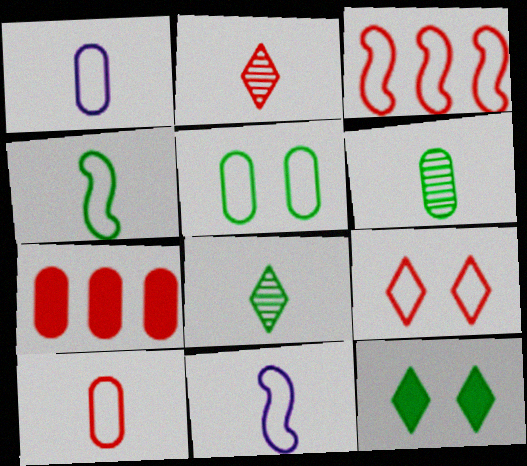[[3, 9, 10]]